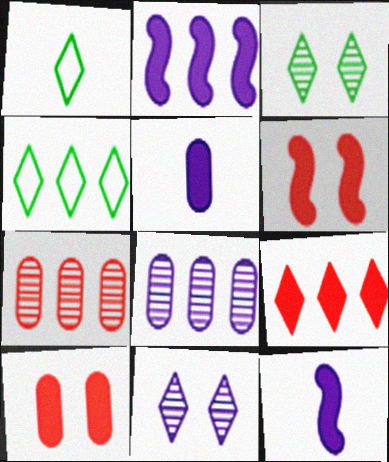[[1, 6, 8], 
[1, 9, 11], 
[2, 4, 7]]